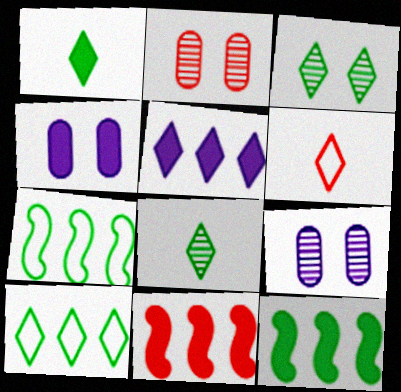[[1, 3, 10], 
[1, 4, 11], 
[2, 6, 11], 
[3, 5, 6], 
[6, 9, 12]]